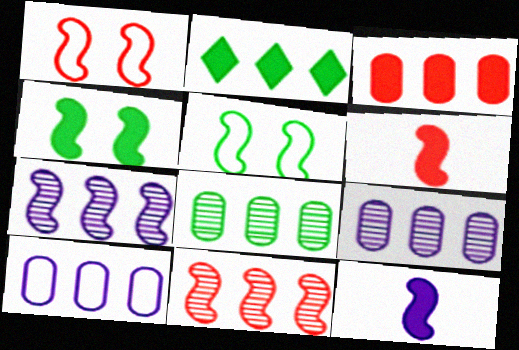[[1, 6, 11], 
[2, 10, 11], 
[3, 8, 10], 
[5, 6, 7], 
[5, 11, 12]]